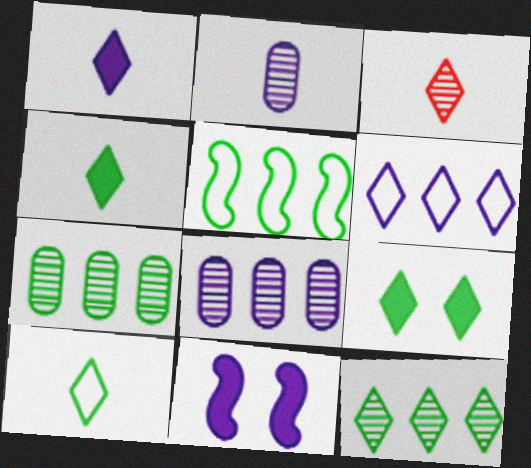[[1, 3, 10], 
[2, 6, 11], 
[3, 6, 9], 
[9, 10, 12]]